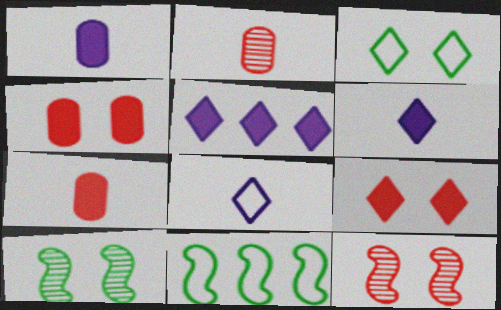[]